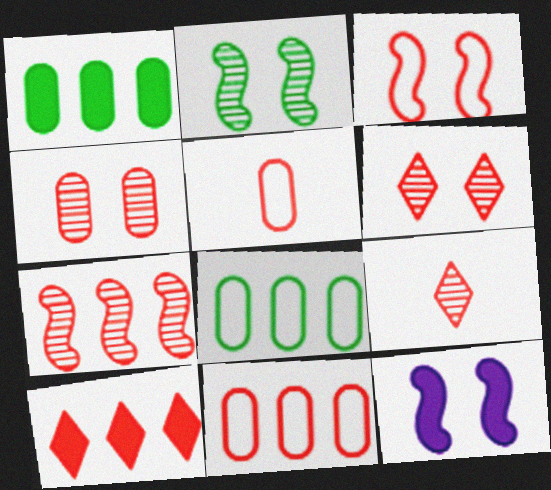[[2, 3, 12], 
[4, 7, 9], 
[7, 10, 11], 
[8, 9, 12]]